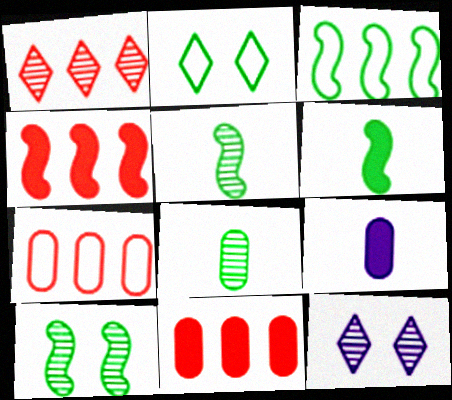[[1, 4, 7], 
[3, 6, 10], 
[6, 7, 12]]